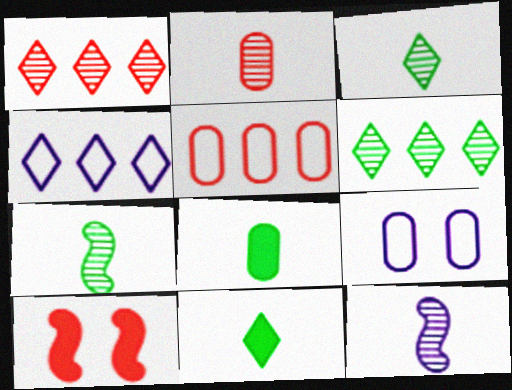[[2, 3, 12]]